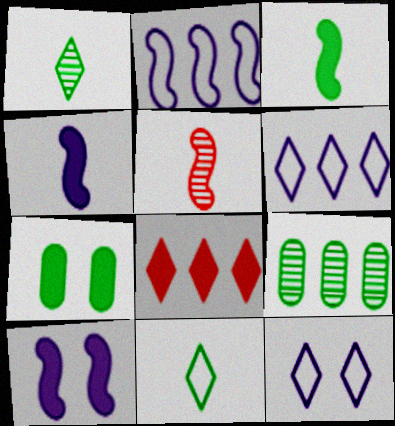[[1, 8, 12], 
[2, 8, 9], 
[4, 7, 8], 
[5, 6, 7]]